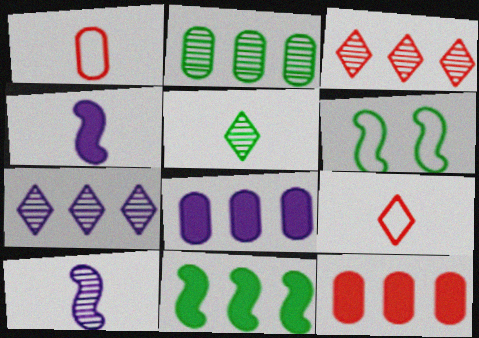[[1, 4, 5]]